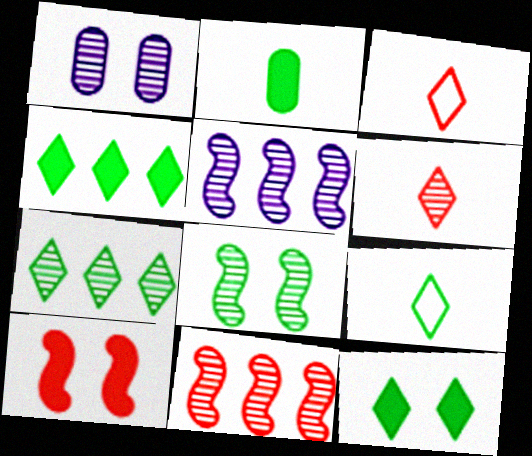[[7, 9, 12]]